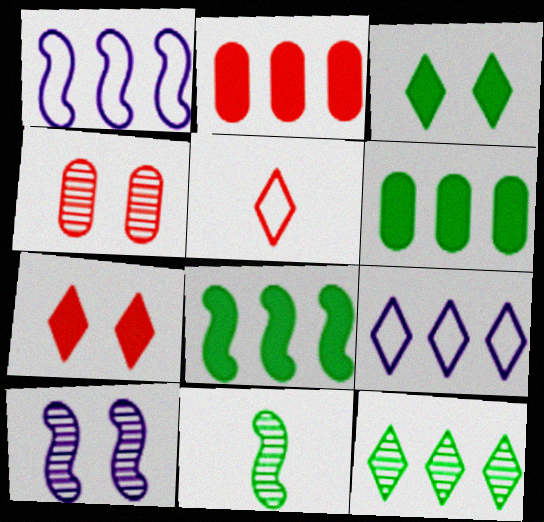[[1, 2, 12], 
[5, 6, 10]]